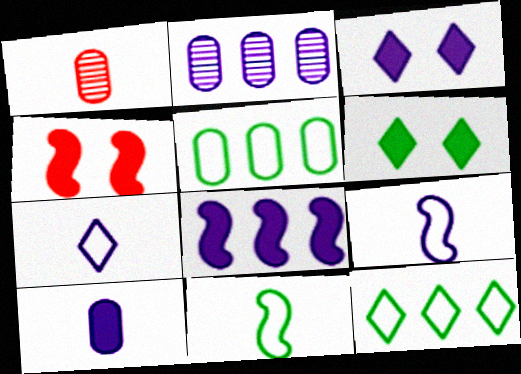[[2, 3, 9], 
[3, 8, 10]]